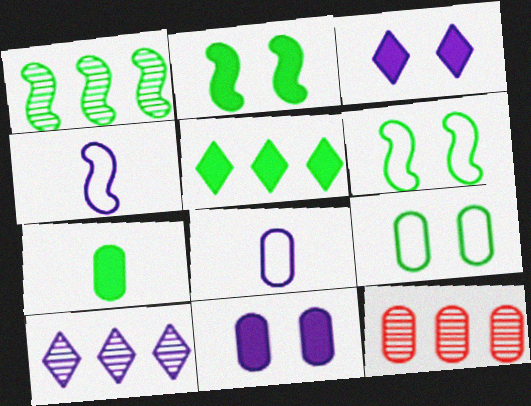[[1, 10, 12], 
[2, 5, 7], 
[4, 10, 11]]